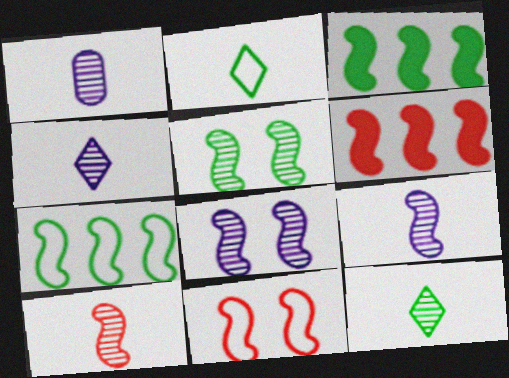[[1, 4, 9], 
[1, 10, 12], 
[3, 9, 11], 
[6, 10, 11]]